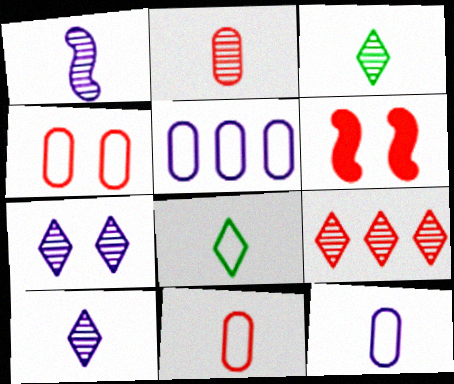[[1, 2, 3], 
[3, 5, 6], 
[3, 7, 9], 
[6, 9, 11]]